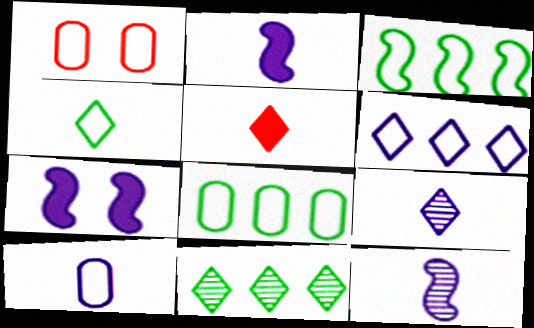[[1, 2, 11], 
[1, 8, 10], 
[2, 9, 10], 
[4, 5, 9]]